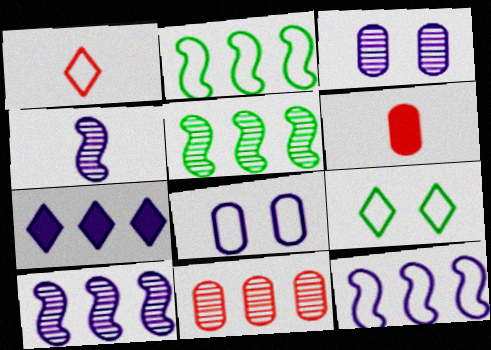[[1, 2, 8], 
[2, 7, 11], 
[4, 7, 8], 
[6, 9, 10]]